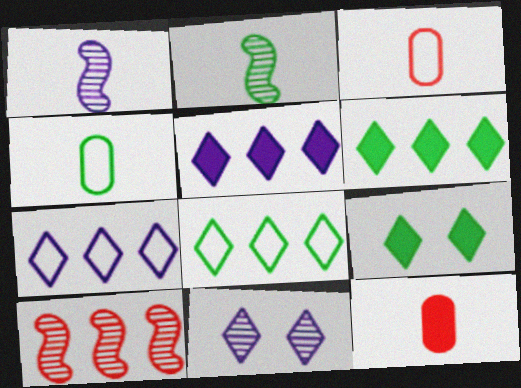[]